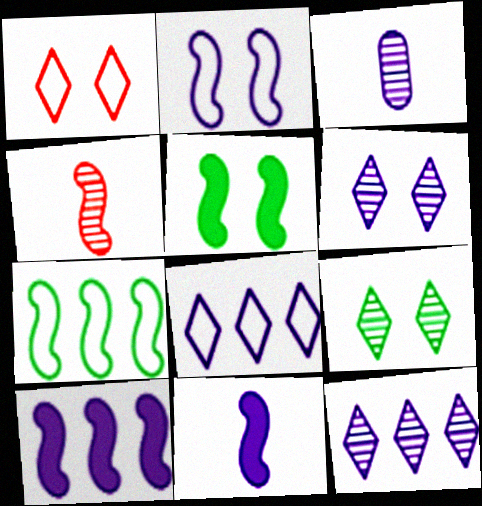[]